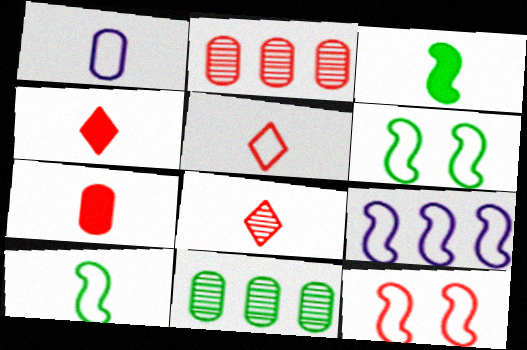[[1, 3, 8], 
[1, 5, 10], 
[2, 4, 12], 
[4, 5, 8], 
[9, 10, 12]]